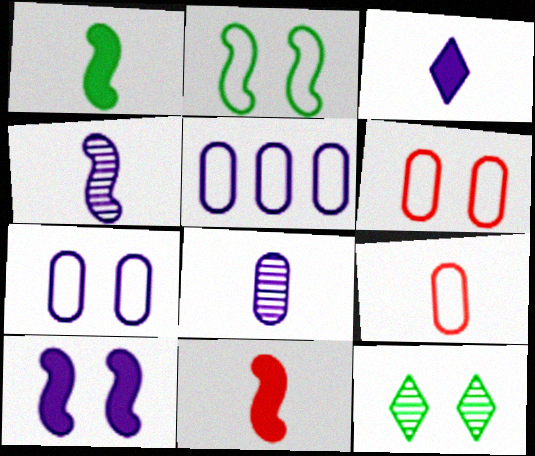[[5, 11, 12], 
[6, 10, 12]]